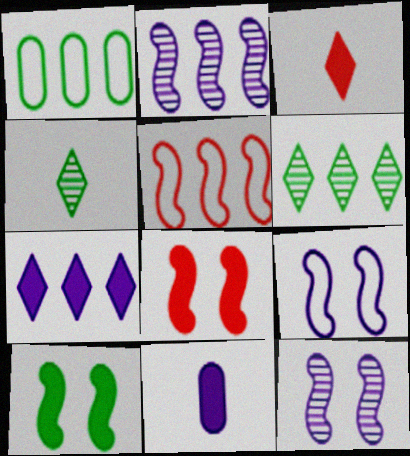[[1, 3, 12], 
[1, 4, 10]]